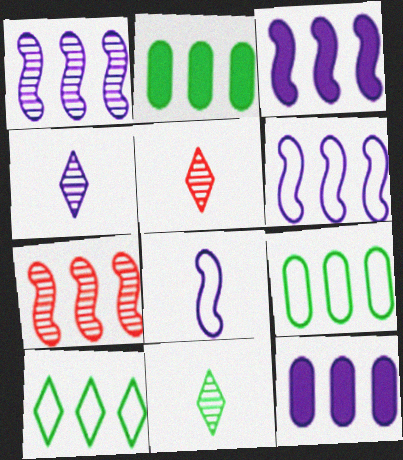[[1, 3, 6], 
[4, 5, 11], 
[7, 10, 12]]